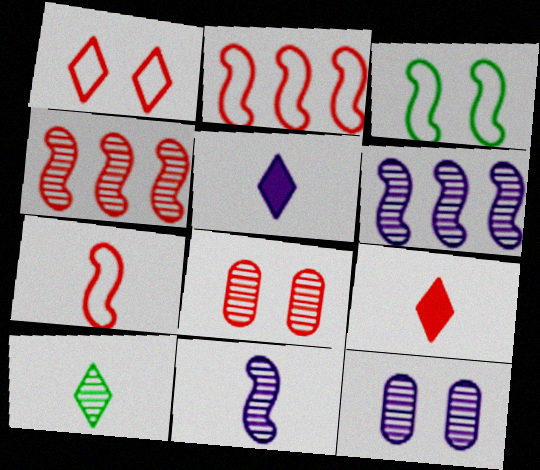[[2, 8, 9], 
[4, 10, 12], 
[6, 8, 10]]